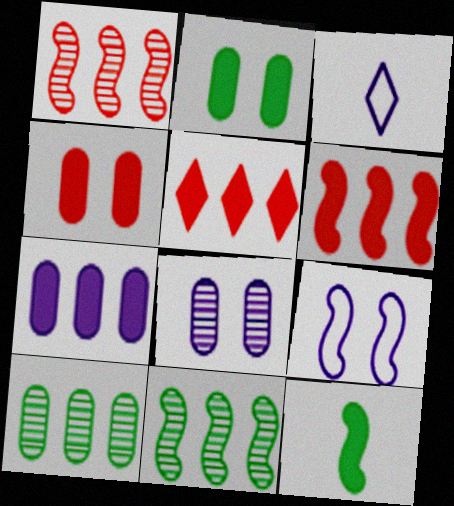[[1, 2, 3], 
[1, 9, 12], 
[3, 4, 11]]